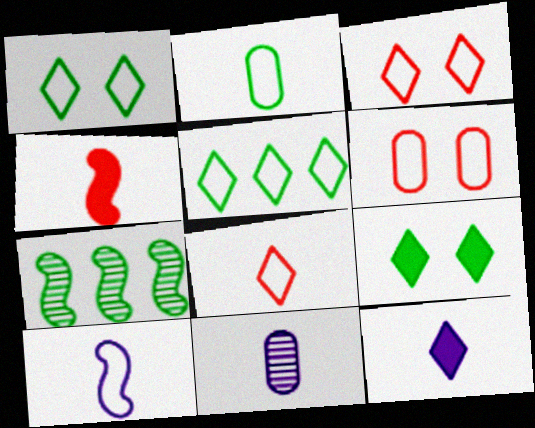[[2, 7, 9], 
[2, 8, 10], 
[5, 6, 10], 
[6, 7, 12], 
[10, 11, 12]]